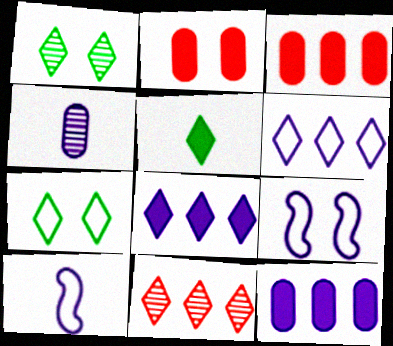[[1, 2, 9], 
[1, 3, 10], 
[4, 8, 9]]